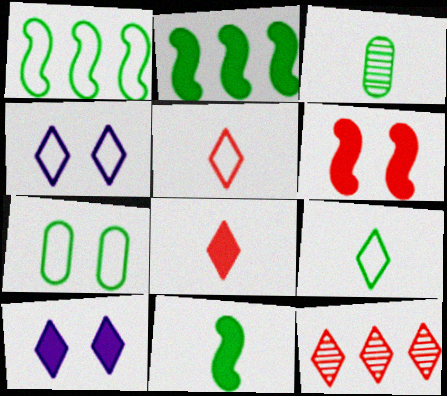[[1, 7, 9], 
[3, 9, 11], 
[9, 10, 12]]